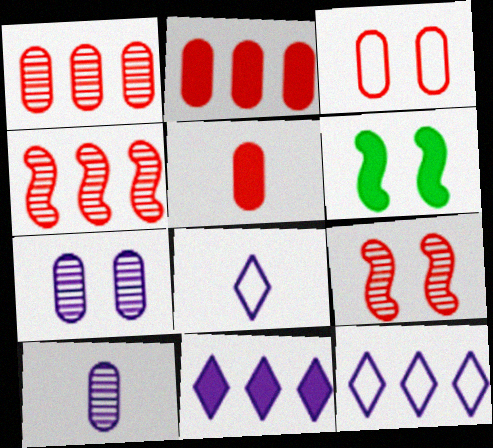[[1, 3, 5], 
[1, 6, 8], 
[5, 6, 11]]